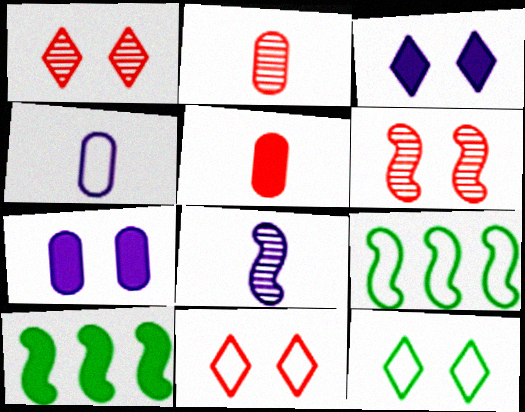[[1, 3, 12], 
[1, 4, 10], 
[2, 3, 9], 
[3, 5, 10], 
[4, 9, 11], 
[6, 7, 12]]